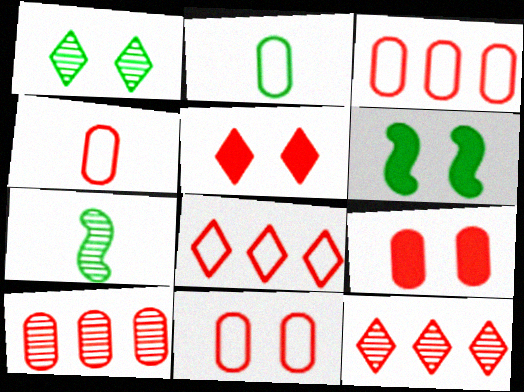[[3, 4, 11], 
[4, 9, 10]]